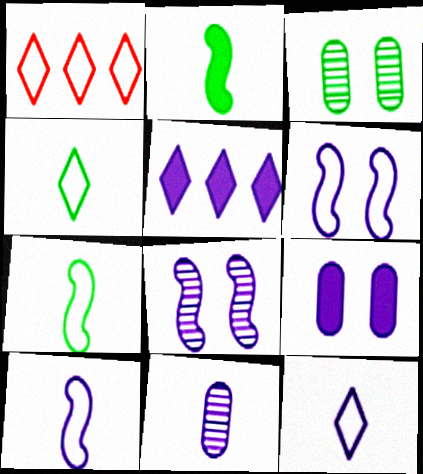[[5, 6, 11]]